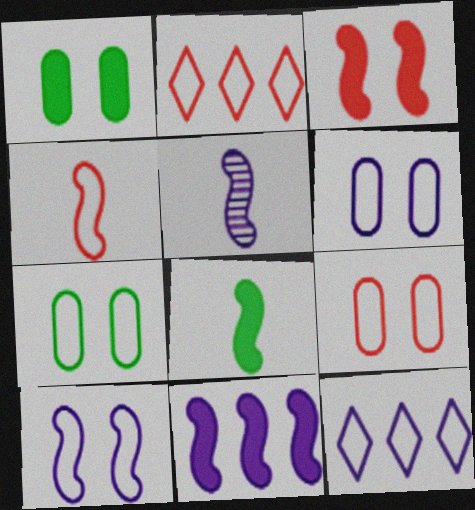[[1, 2, 5], 
[2, 4, 9], 
[3, 8, 11], 
[4, 5, 8], 
[4, 7, 12], 
[5, 10, 11], 
[6, 7, 9]]